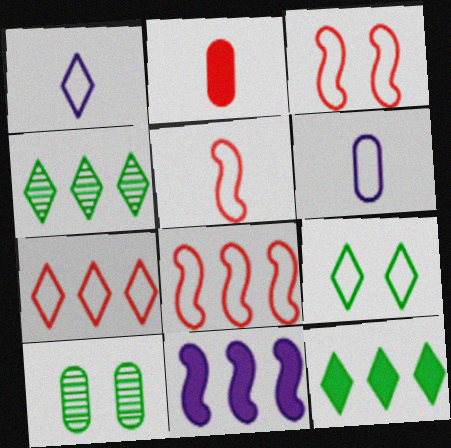[[1, 7, 9], 
[3, 5, 8], 
[6, 8, 9]]